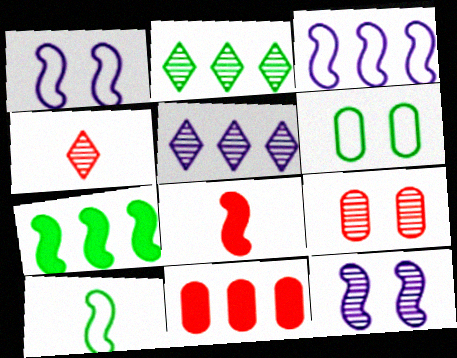[[2, 3, 11], 
[5, 6, 8]]